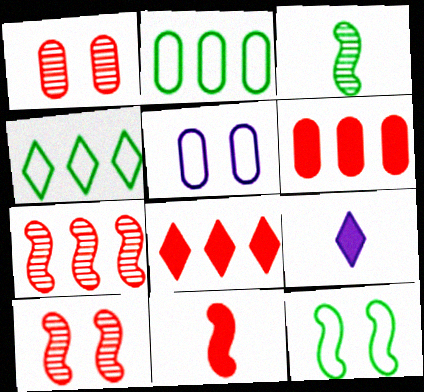[[2, 9, 10], 
[3, 5, 8]]